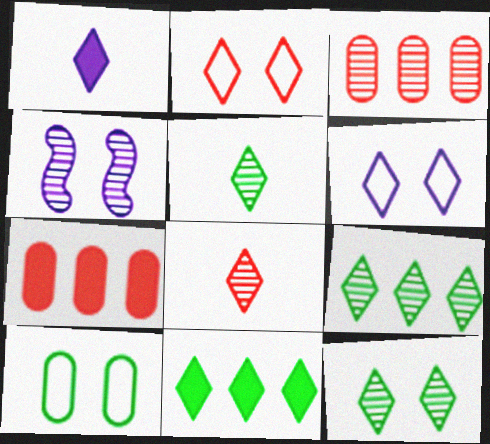[[1, 2, 9], 
[3, 4, 5], 
[5, 9, 12], 
[6, 8, 11]]